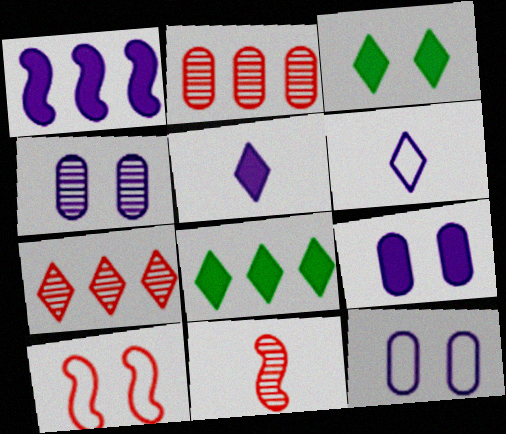[[1, 4, 6], 
[1, 5, 9], 
[3, 4, 10], 
[3, 6, 7], 
[4, 9, 12], 
[8, 11, 12]]